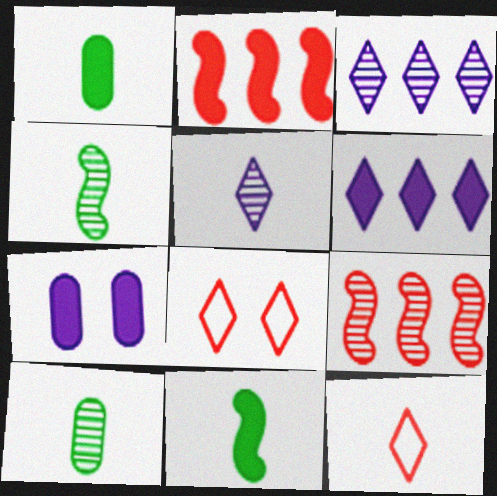[]